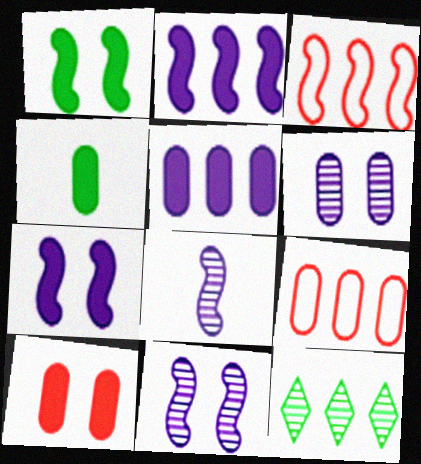[[1, 3, 8], 
[2, 9, 12], 
[3, 5, 12], 
[4, 5, 10], 
[4, 6, 9]]